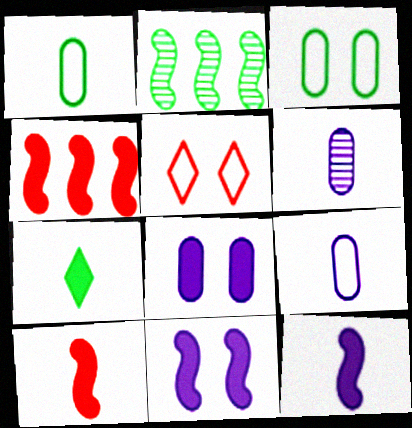[[2, 3, 7], 
[4, 7, 8]]